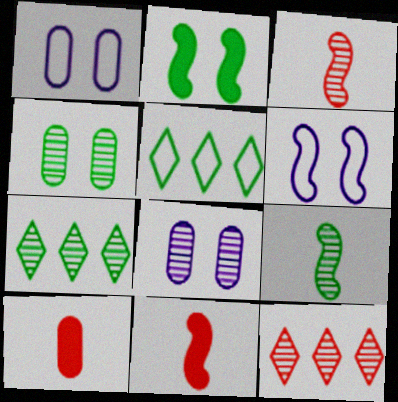[[1, 7, 11], 
[3, 7, 8], 
[4, 7, 9], 
[5, 8, 11], 
[6, 7, 10], 
[8, 9, 12]]